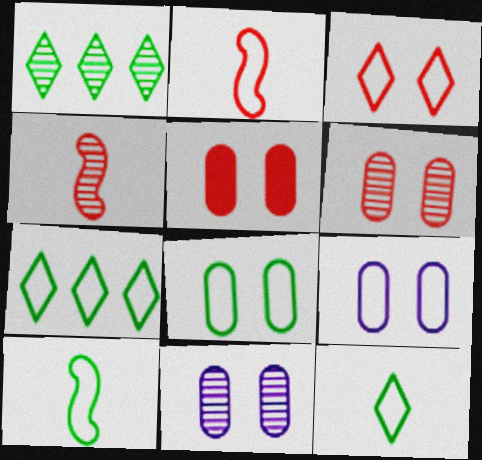[[1, 4, 11], 
[2, 7, 9], 
[5, 8, 11], 
[7, 8, 10]]